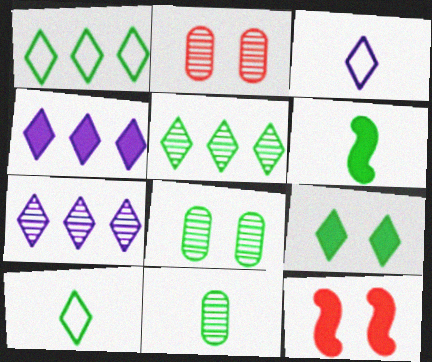[[1, 6, 8], 
[5, 9, 10], 
[6, 10, 11]]